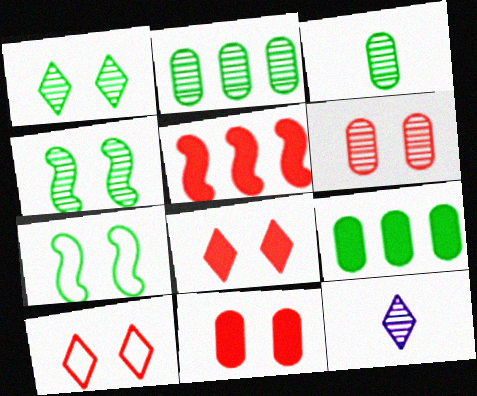[]